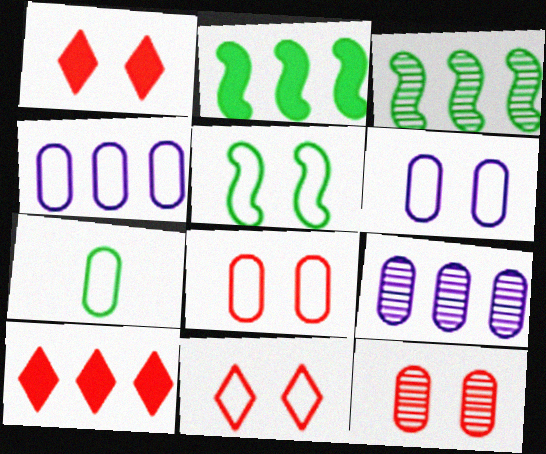[[3, 4, 10], 
[4, 7, 8], 
[5, 6, 11]]